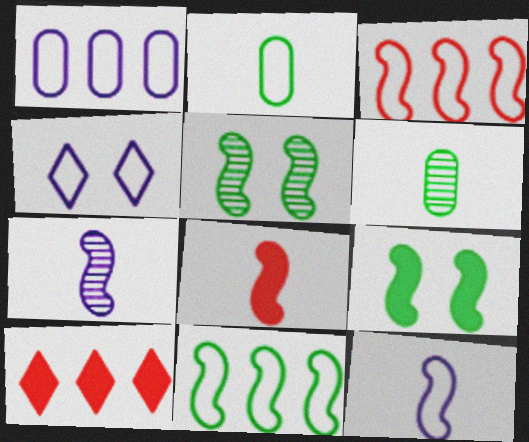[[1, 4, 12], 
[2, 3, 4], 
[3, 7, 9]]